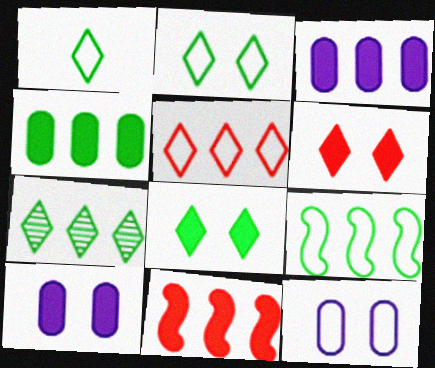[[1, 7, 8], 
[4, 7, 9]]